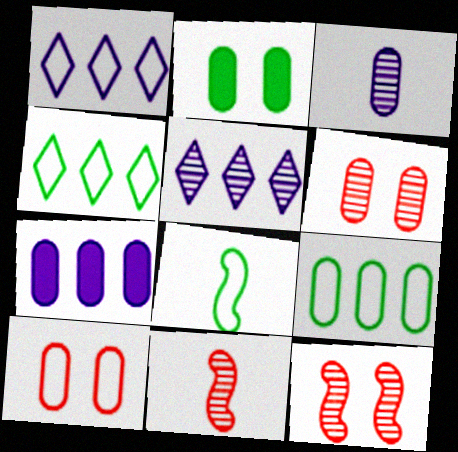[[1, 2, 11], 
[1, 8, 10]]